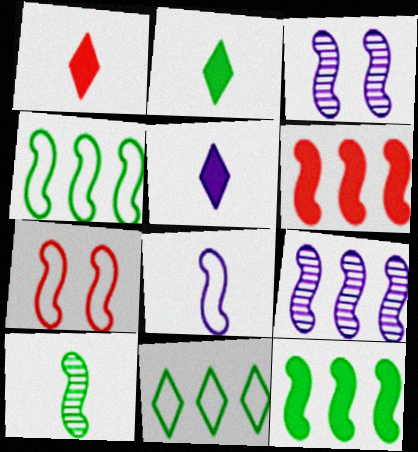[[1, 2, 5], 
[4, 6, 9], 
[4, 7, 8]]